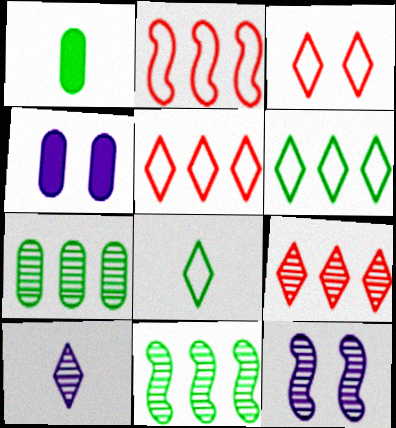[[1, 5, 12]]